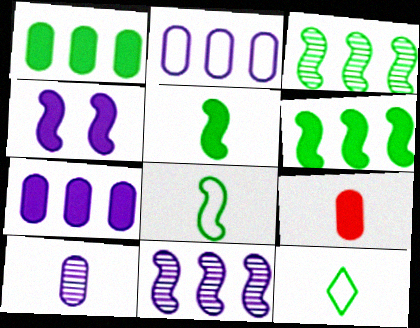[]